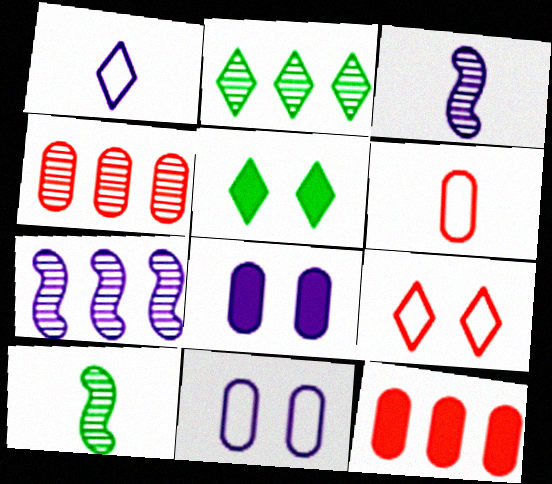[[1, 7, 8], 
[2, 4, 7], 
[5, 6, 7]]